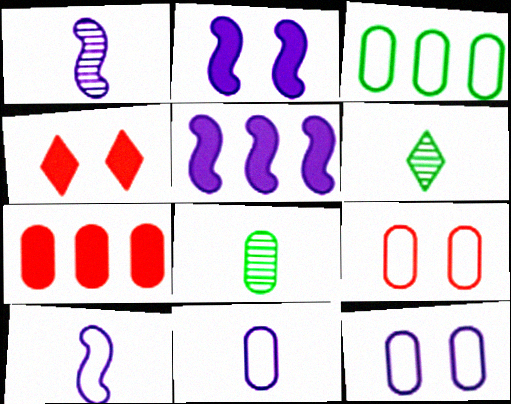[[1, 3, 4], 
[3, 9, 11], 
[5, 6, 9], 
[7, 8, 12]]